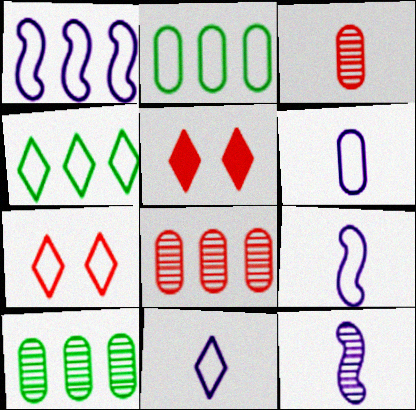[[2, 5, 12], 
[2, 7, 9], 
[4, 7, 11], 
[5, 9, 10], 
[6, 9, 11]]